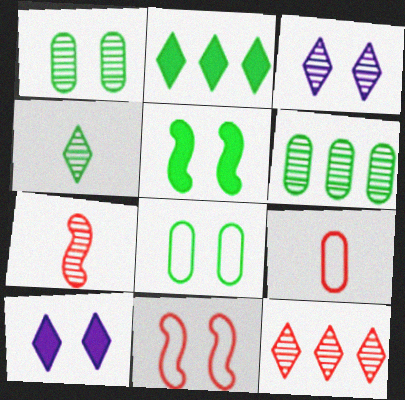[[1, 10, 11], 
[3, 4, 12], 
[3, 6, 7]]